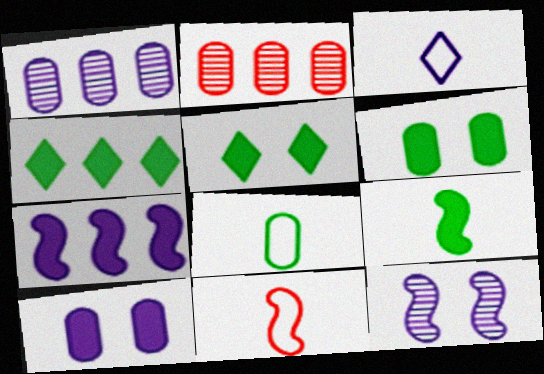[[1, 5, 11], 
[2, 8, 10], 
[3, 8, 11], 
[4, 6, 9]]